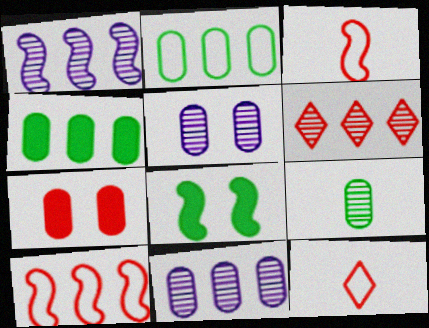[[1, 3, 8], 
[3, 6, 7], 
[8, 11, 12]]